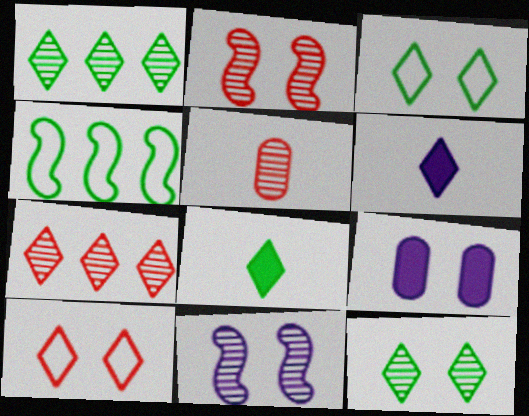[[1, 3, 8], 
[1, 5, 11], 
[1, 6, 10], 
[2, 3, 9], 
[2, 5, 7], 
[3, 6, 7]]